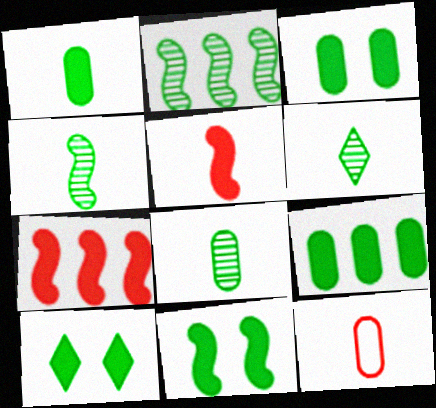[[1, 3, 9], 
[3, 10, 11], 
[4, 6, 8]]